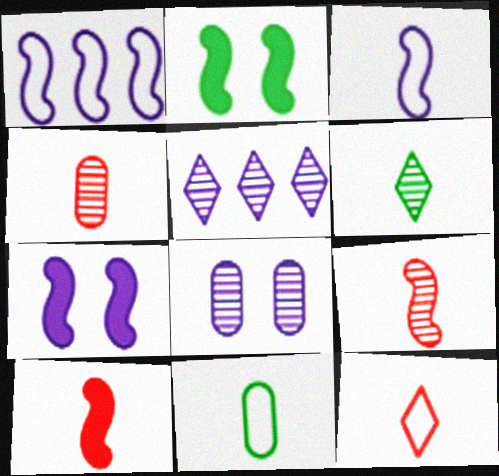[[1, 2, 9], 
[3, 11, 12], 
[4, 10, 12]]